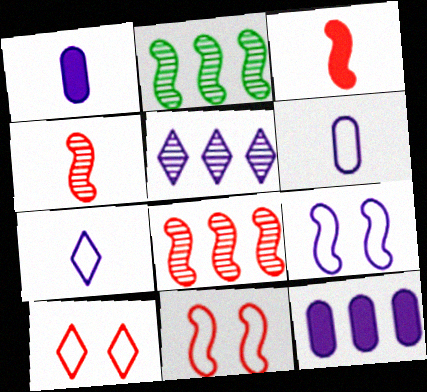[[1, 2, 10], 
[1, 5, 9], 
[2, 3, 9], 
[3, 8, 11]]